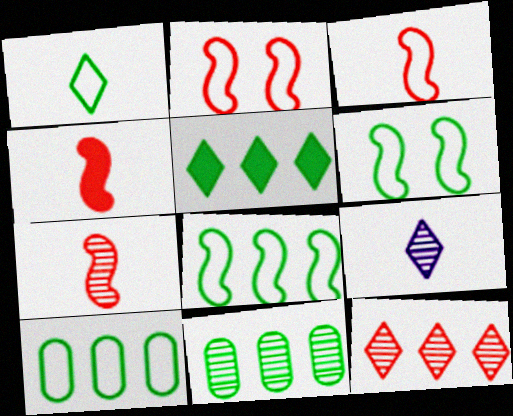[[1, 6, 10], 
[3, 4, 7], 
[5, 8, 11]]